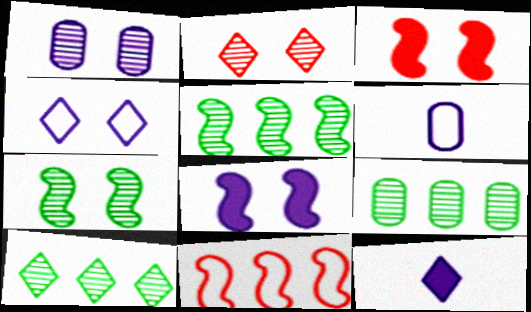[[1, 2, 7], 
[1, 4, 8], 
[3, 6, 10], 
[5, 9, 10]]